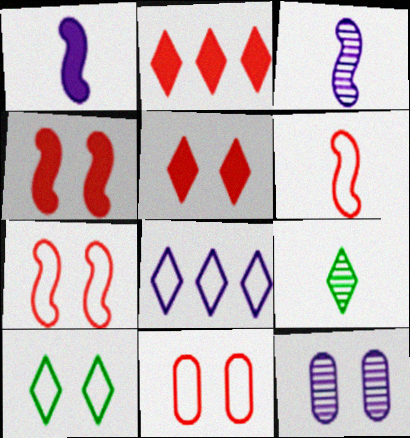[[1, 8, 12], 
[4, 10, 12], 
[5, 8, 9]]